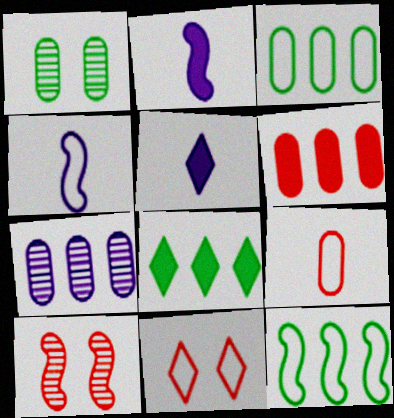[[2, 10, 12], 
[3, 4, 11], 
[3, 5, 10], 
[3, 6, 7]]